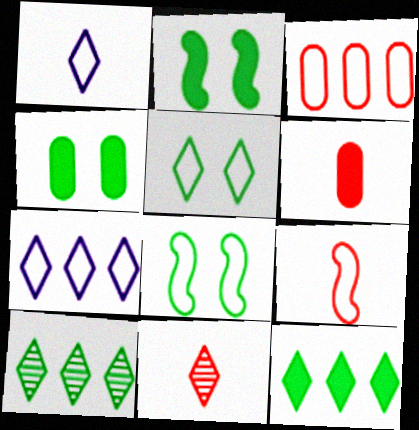[[1, 3, 8], 
[6, 9, 11]]